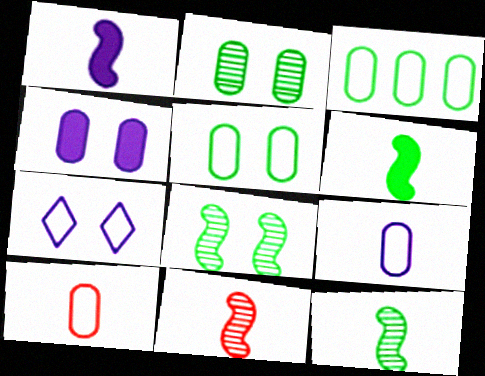[]